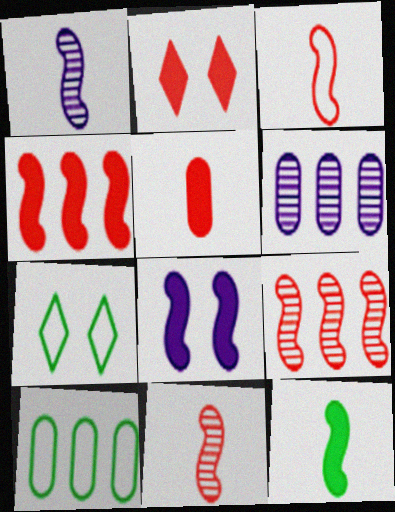[[1, 2, 10], 
[1, 3, 12], 
[2, 4, 5], 
[4, 8, 12]]